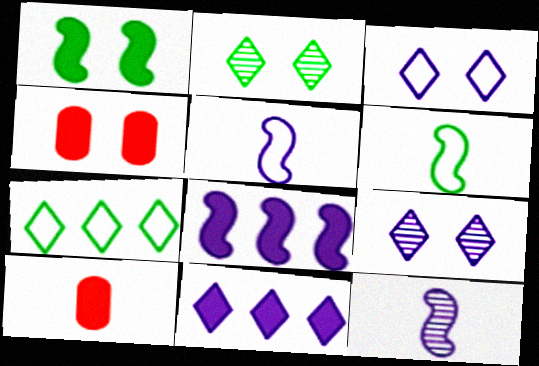[[1, 10, 11], 
[4, 7, 12]]